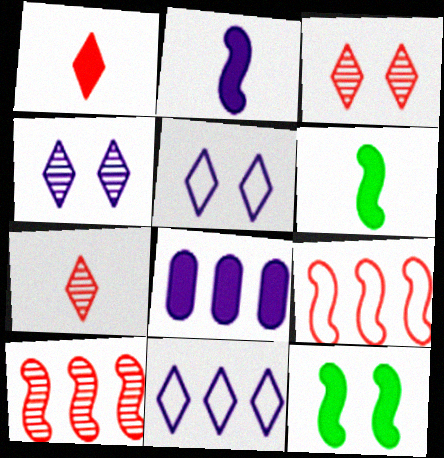[[1, 8, 12]]